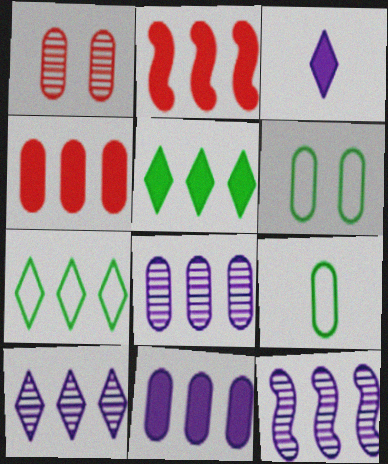[[1, 9, 11], 
[2, 5, 11], 
[2, 7, 8], 
[4, 7, 12], 
[8, 10, 12]]